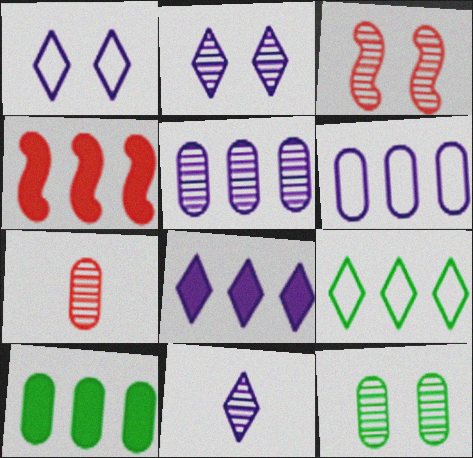[[1, 8, 11], 
[2, 3, 12], 
[4, 5, 9], 
[4, 8, 10], 
[5, 7, 12]]